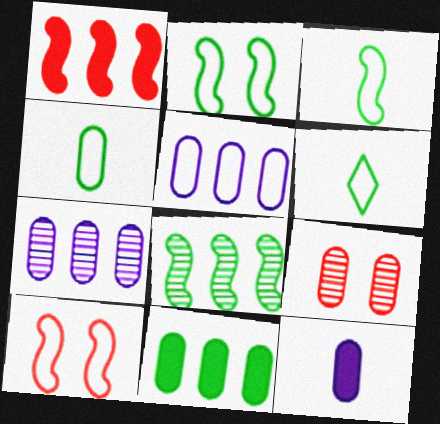[[3, 4, 6], 
[5, 6, 10]]